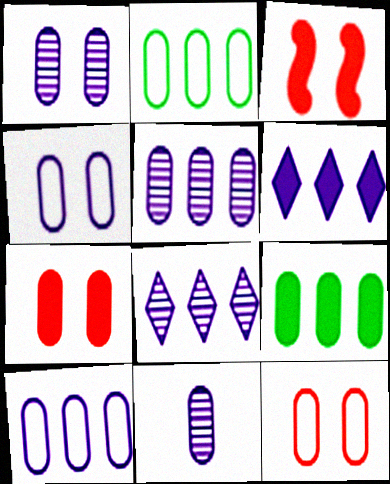[[1, 5, 11], 
[2, 7, 11], 
[9, 11, 12]]